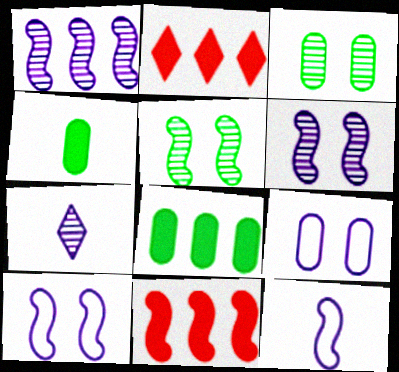[[2, 3, 12], 
[5, 11, 12]]